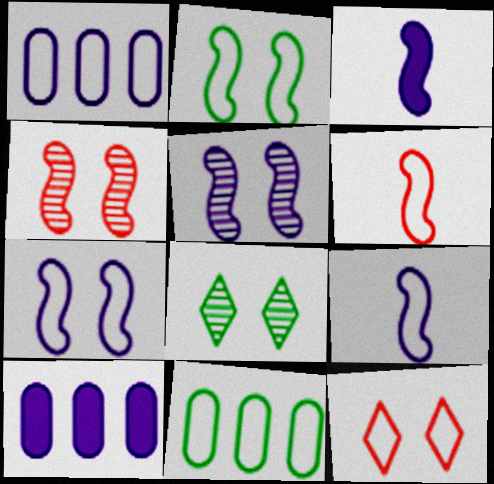[[6, 8, 10], 
[9, 11, 12]]